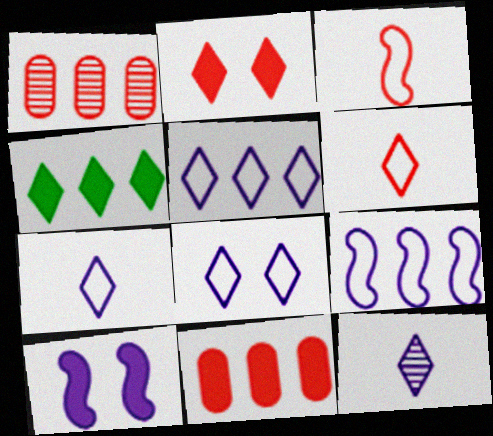[[1, 2, 3], 
[1, 4, 9], 
[5, 7, 8]]